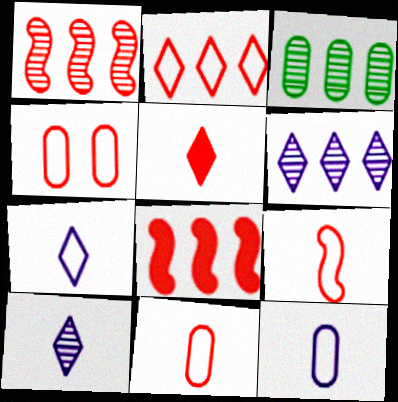[[1, 3, 6], 
[1, 4, 5], 
[2, 4, 9]]